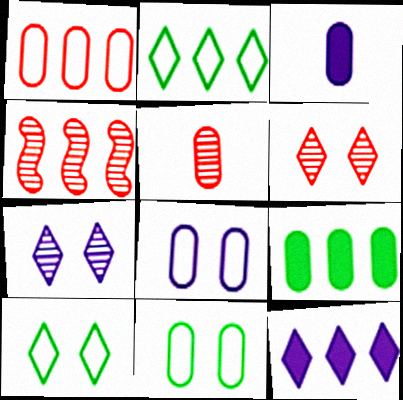[[3, 4, 10], 
[4, 5, 6], 
[5, 8, 9]]